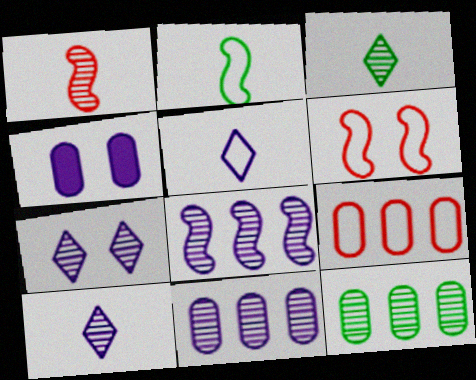[[1, 7, 12], 
[4, 5, 8]]